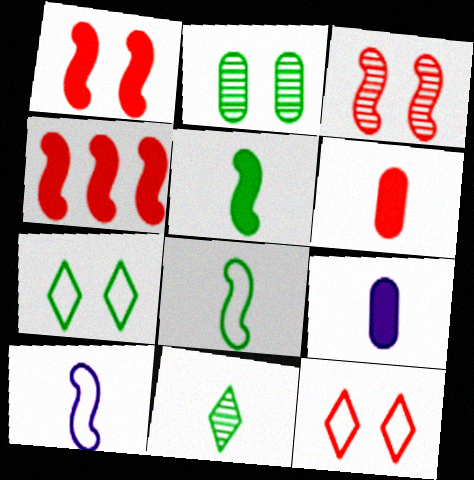[[6, 10, 11]]